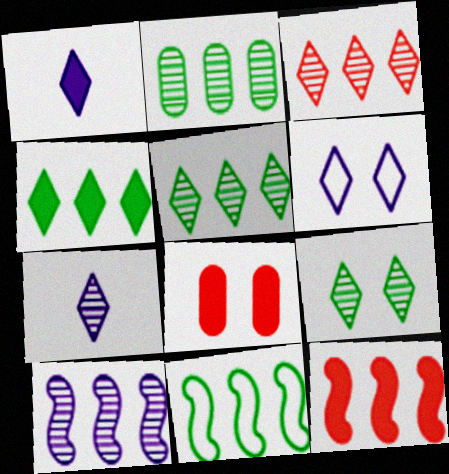[[2, 3, 10], 
[2, 4, 11], 
[3, 7, 9], 
[7, 8, 11], 
[10, 11, 12]]